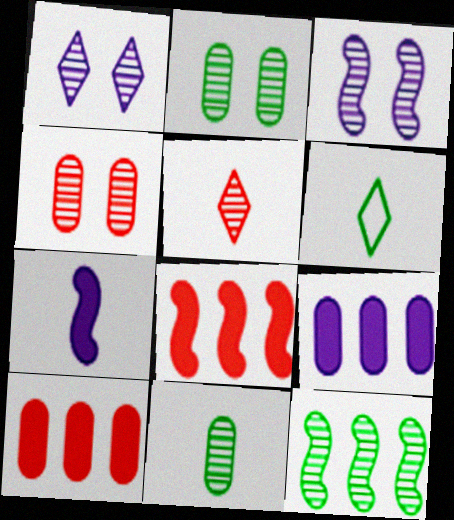[[3, 6, 10]]